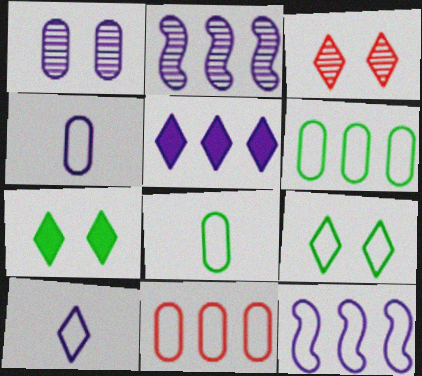[]